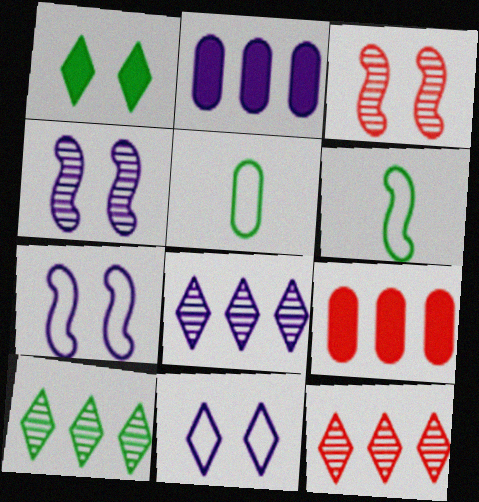[[8, 10, 12]]